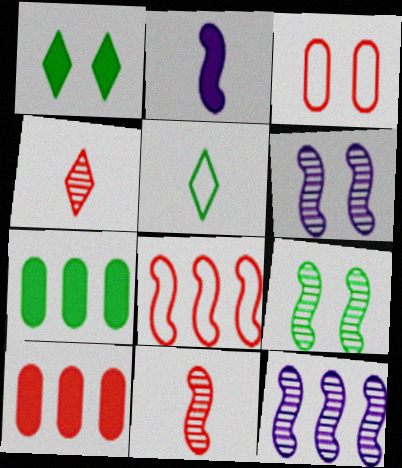[[1, 2, 10], 
[1, 3, 6], 
[2, 8, 9], 
[5, 6, 10], 
[5, 7, 9], 
[9, 11, 12]]